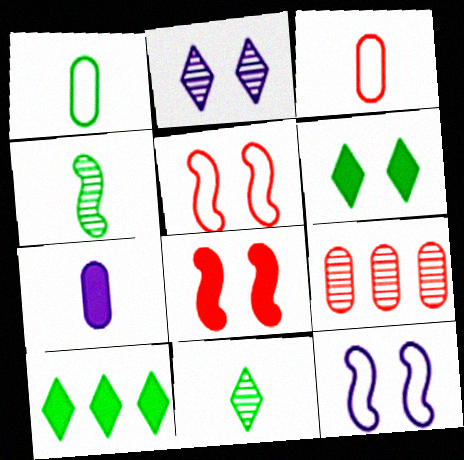[[2, 4, 9], 
[7, 8, 10]]